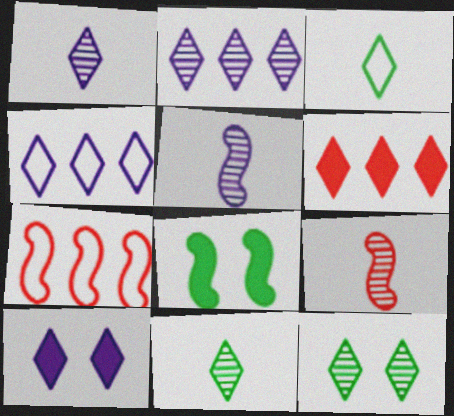[[1, 4, 10], 
[5, 7, 8]]